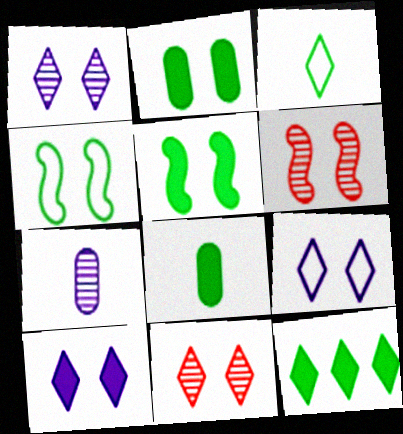[[1, 9, 10], 
[2, 6, 9], 
[5, 8, 12]]